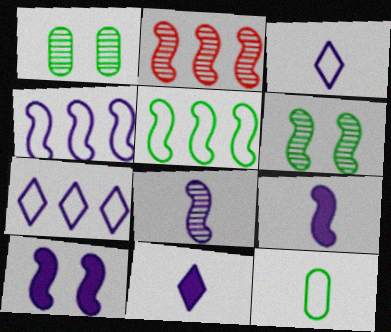[[2, 6, 8], 
[4, 8, 10]]